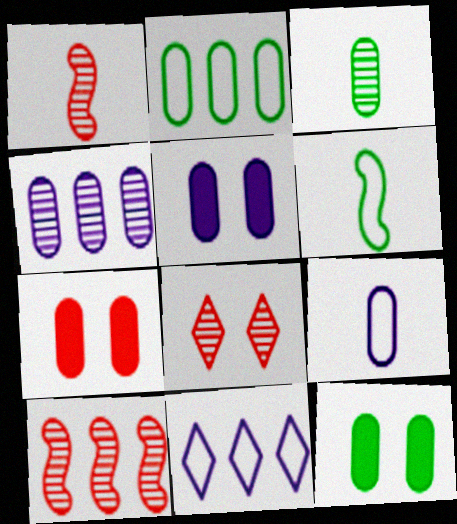[[1, 11, 12], 
[2, 3, 12], 
[4, 5, 9], 
[5, 7, 12]]